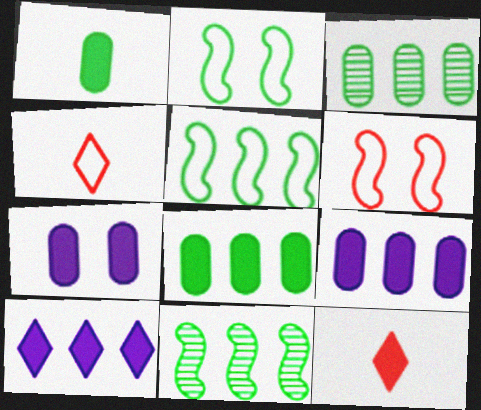[[4, 7, 11]]